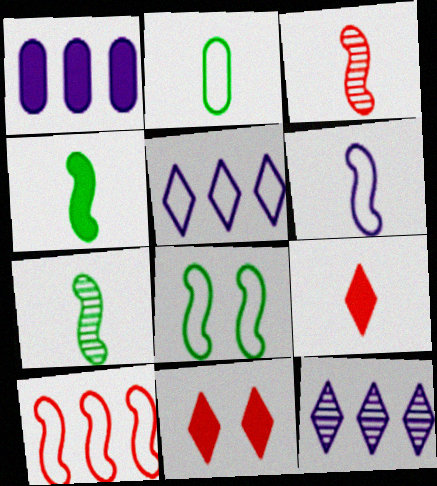[[1, 4, 11], 
[3, 4, 6], 
[6, 8, 10]]